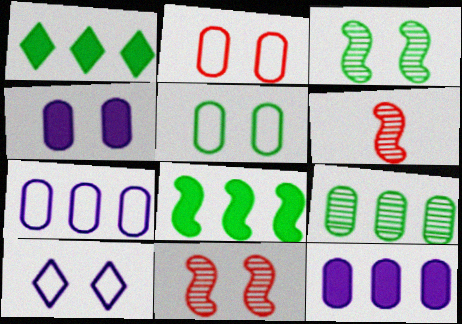[]